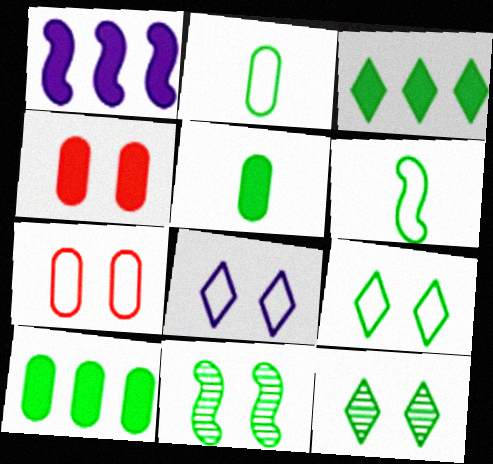[[2, 3, 11], 
[4, 8, 11], 
[6, 10, 12]]